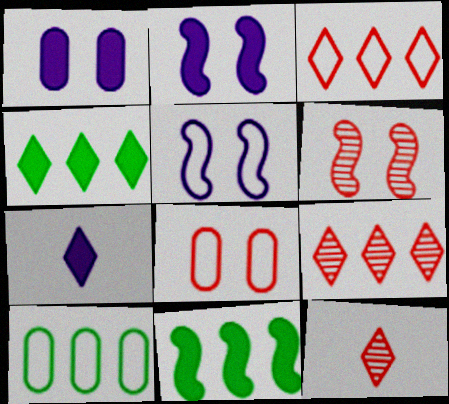[[2, 10, 12], 
[6, 7, 10]]